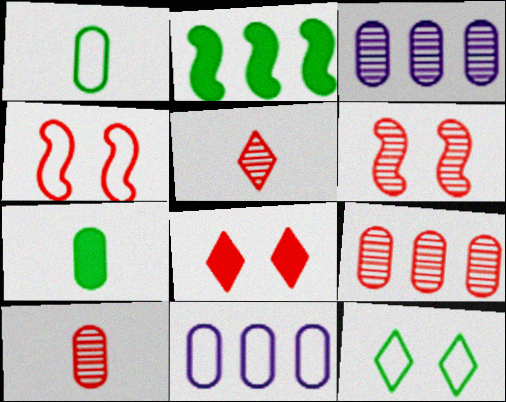[[5, 6, 9]]